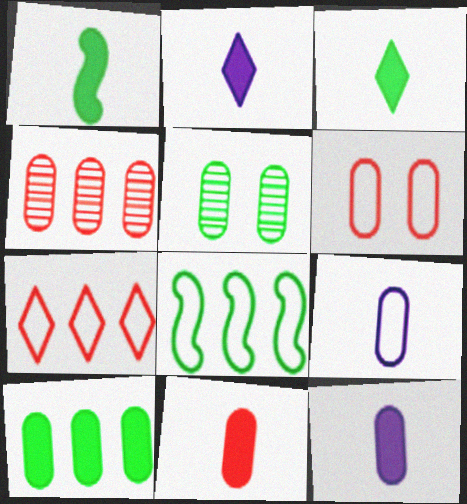[[1, 2, 11], 
[3, 5, 8], 
[4, 6, 11]]